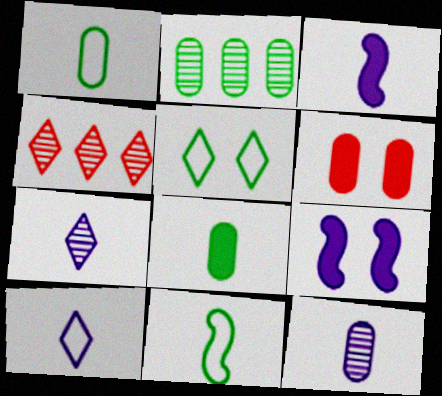[[1, 4, 9], 
[3, 10, 12]]